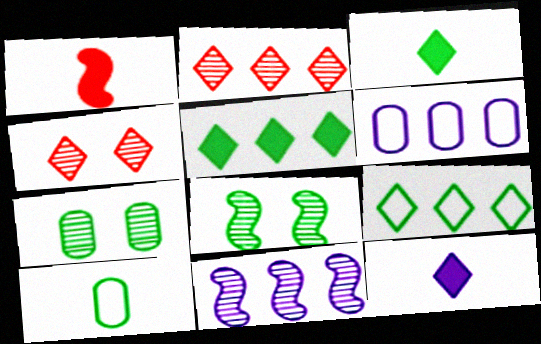[[4, 9, 12], 
[5, 8, 10]]